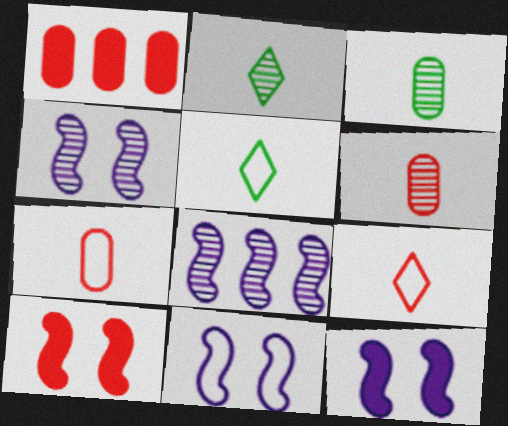[[1, 2, 11], 
[1, 4, 5], 
[4, 11, 12]]